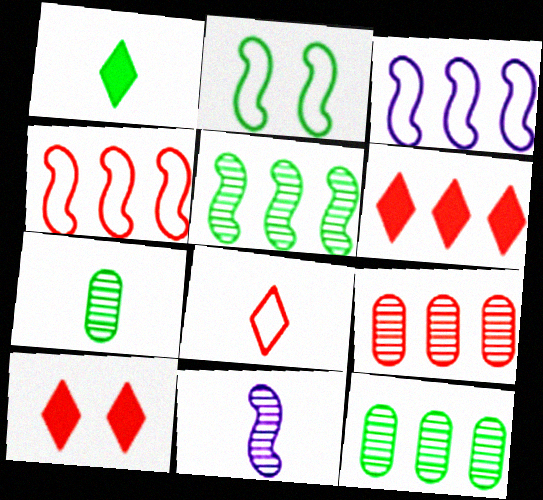[[1, 2, 12], 
[3, 6, 12], 
[3, 7, 10], 
[4, 6, 9]]